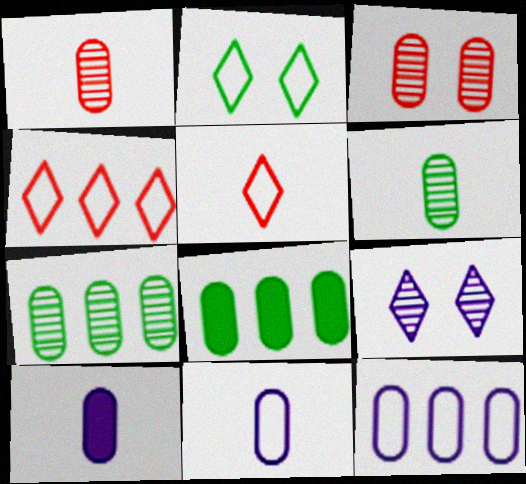[[3, 8, 11]]